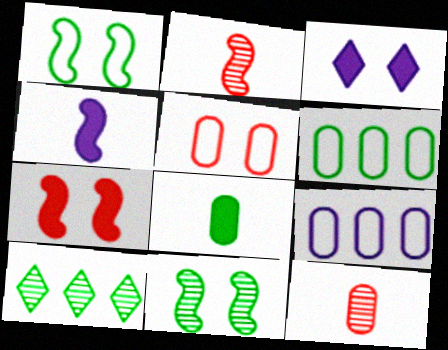[[1, 8, 10], 
[2, 3, 6], 
[3, 5, 11], 
[4, 5, 10]]